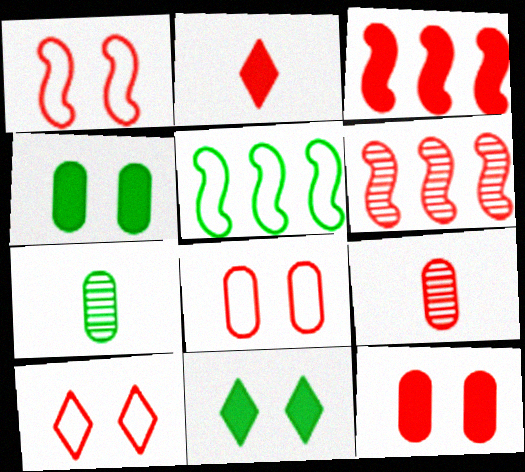[[1, 8, 10], 
[2, 3, 12], 
[2, 6, 8], 
[3, 9, 10], 
[5, 7, 11]]